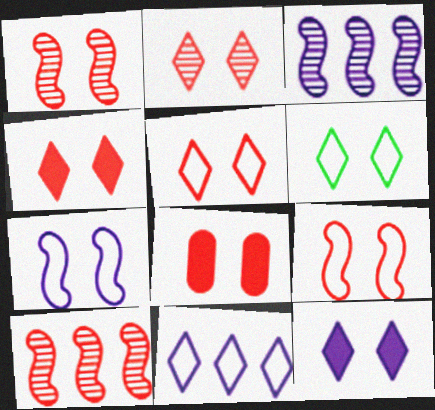[[1, 5, 8], 
[2, 4, 5], 
[2, 6, 12], 
[2, 8, 9]]